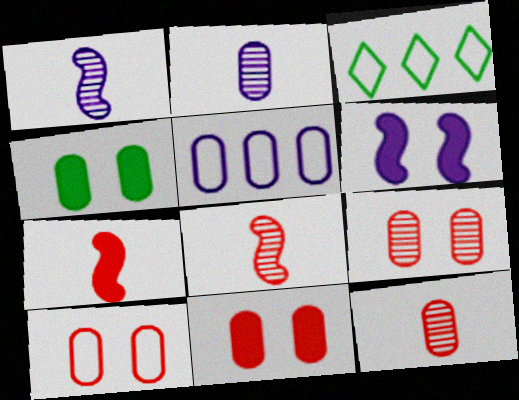[[1, 3, 11], 
[3, 6, 12], 
[4, 5, 12], 
[9, 10, 11]]